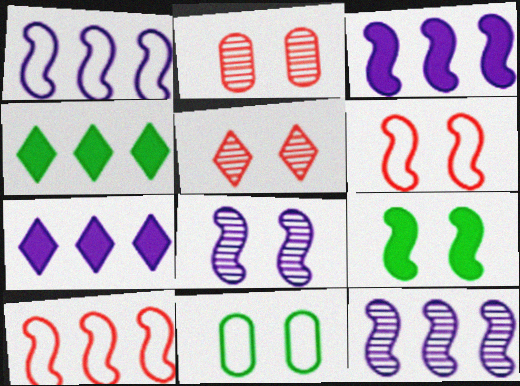[[1, 3, 12], 
[6, 8, 9]]